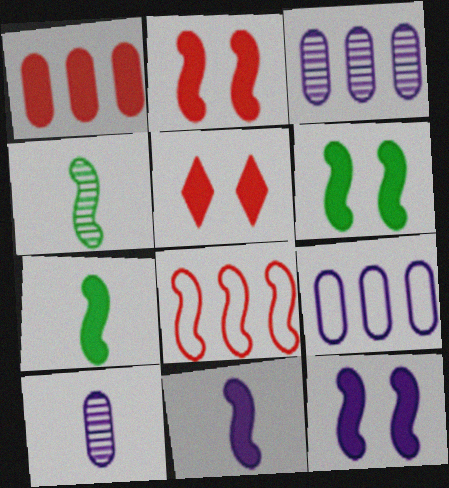[[2, 6, 12], 
[4, 5, 9], 
[4, 8, 12]]